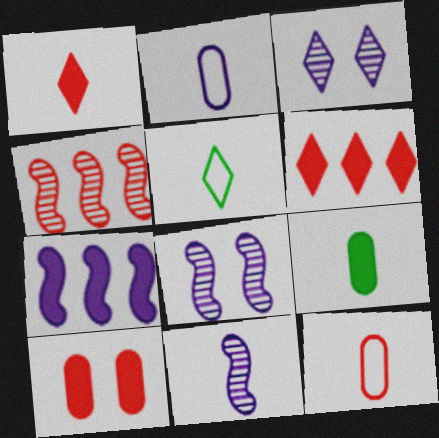[[2, 3, 7], 
[3, 5, 6]]